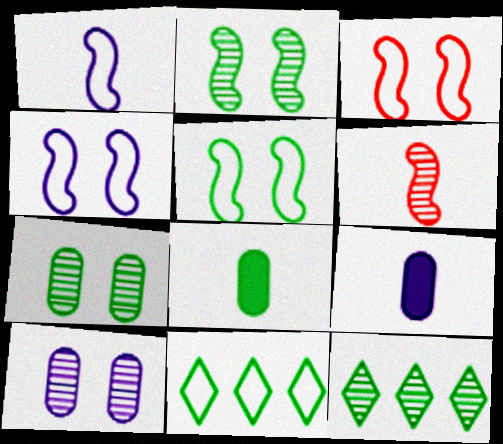[[2, 8, 11], 
[3, 4, 5], 
[3, 9, 12], 
[5, 8, 12], 
[6, 10, 12]]